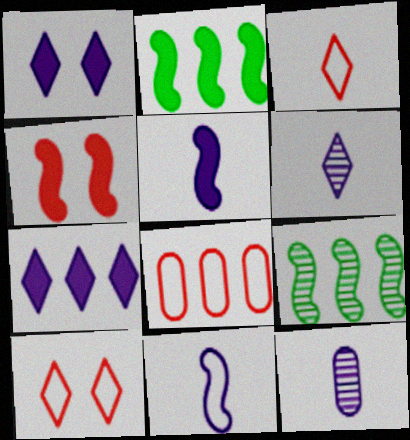[[2, 4, 5], 
[2, 10, 12], 
[4, 9, 11], 
[7, 8, 9]]